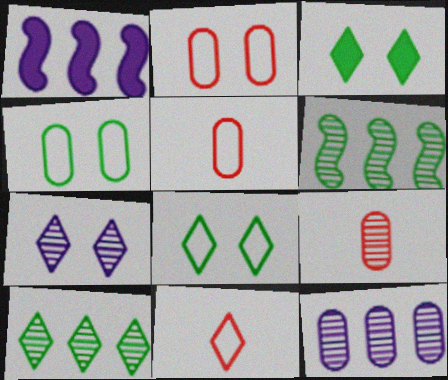[[1, 8, 9], 
[6, 7, 9]]